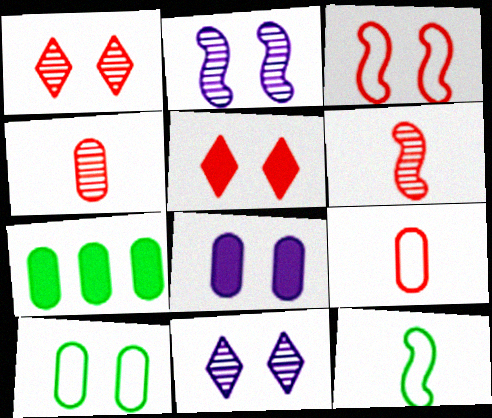[[2, 5, 10]]